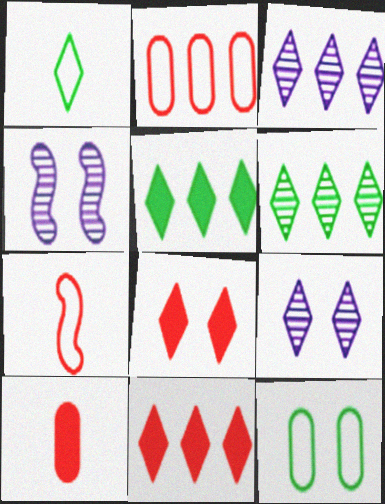[[1, 3, 8], 
[1, 9, 11], 
[4, 8, 12]]